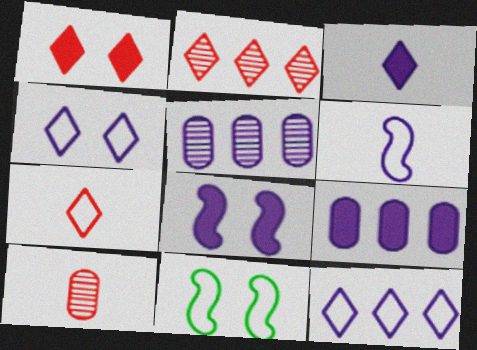[[1, 2, 7], 
[3, 8, 9]]